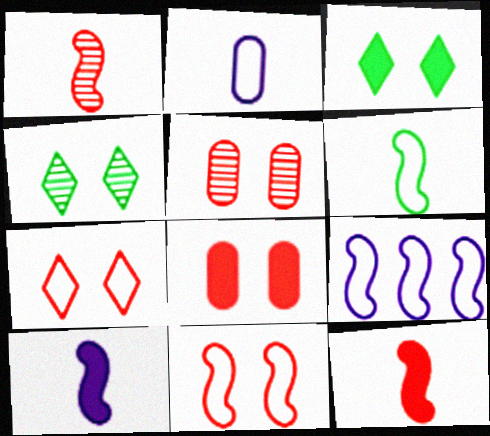[[1, 6, 10], 
[6, 9, 11]]